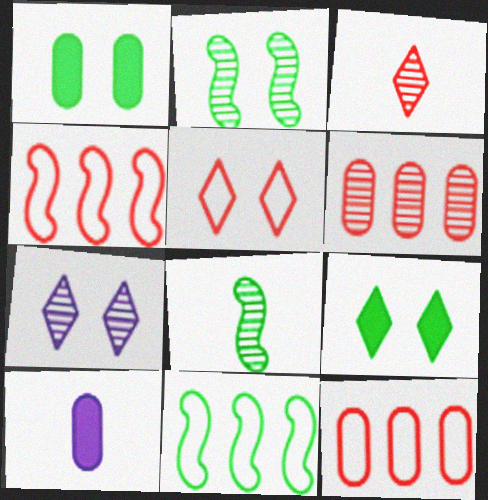[[5, 7, 9], 
[6, 7, 8]]